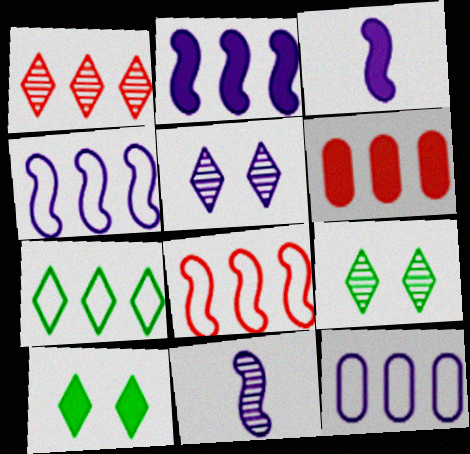[[1, 6, 8], 
[3, 5, 12], 
[3, 6, 10], 
[7, 8, 12]]